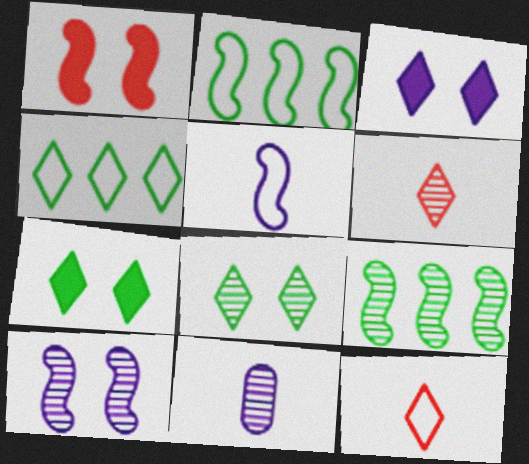[[1, 4, 11], 
[1, 5, 9], 
[3, 4, 6]]